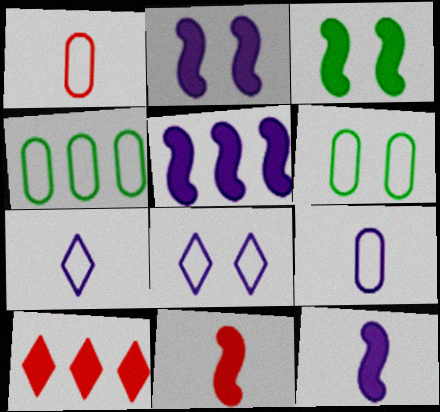[[2, 5, 12], 
[3, 5, 11]]